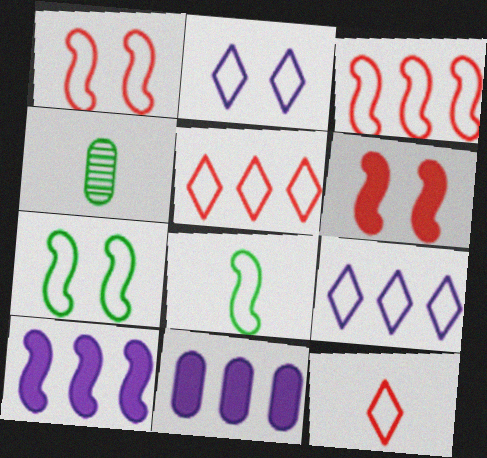[[4, 6, 9]]